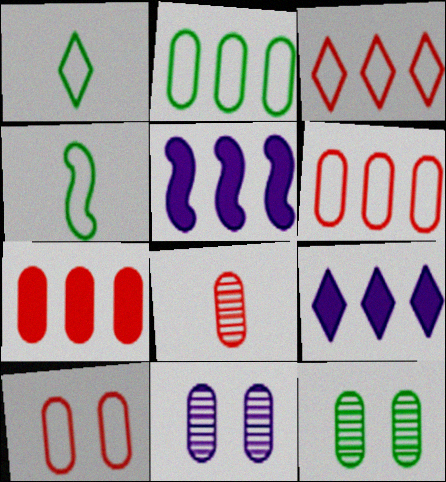[[7, 8, 10]]